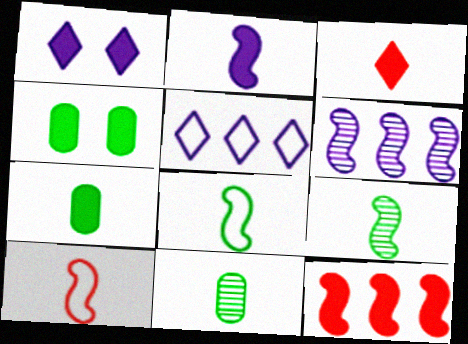[[1, 7, 12], 
[2, 3, 7], 
[2, 9, 10]]